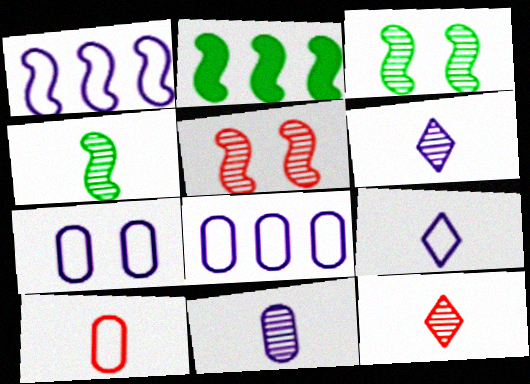[[1, 7, 9], 
[2, 7, 12], 
[4, 11, 12]]